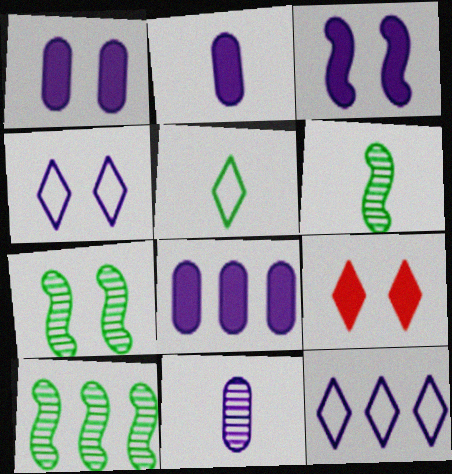[[1, 2, 8], 
[3, 11, 12], 
[6, 7, 10]]